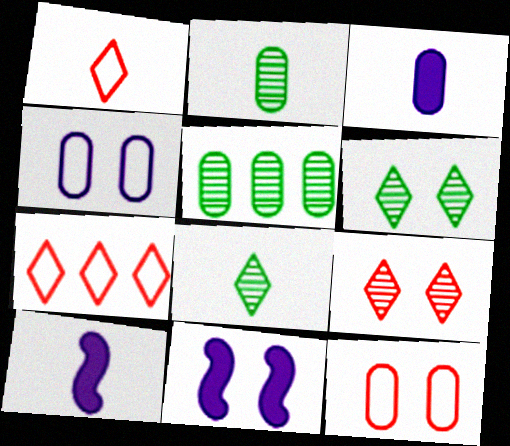[[1, 2, 10], 
[1, 5, 11], 
[2, 7, 11], 
[3, 5, 12], 
[6, 11, 12]]